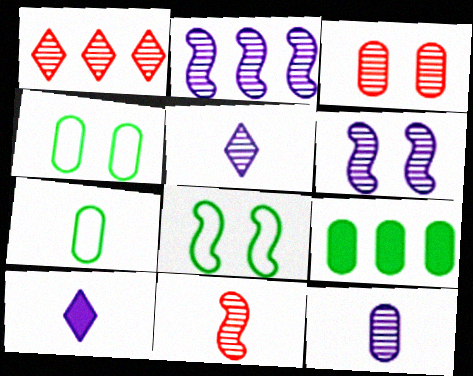[[1, 3, 11], 
[7, 10, 11]]